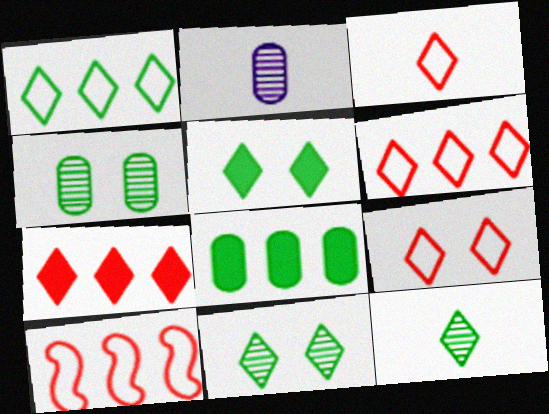[[1, 5, 12], 
[2, 5, 10], 
[3, 6, 9]]